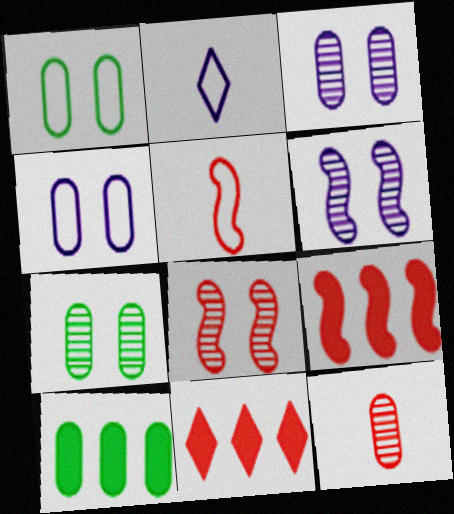[[2, 7, 9], 
[2, 8, 10], 
[4, 10, 12], 
[5, 8, 9]]